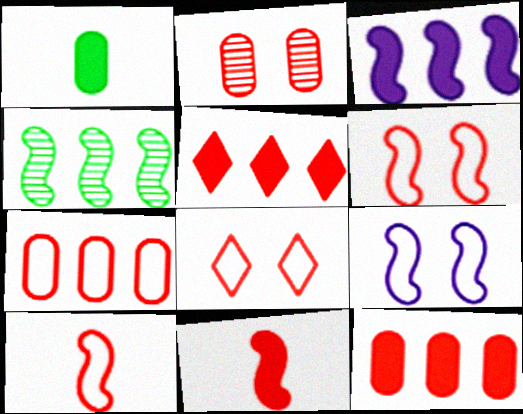[[2, 5, 10], 
[4, 9, 11], 
[7, 8, 10]]